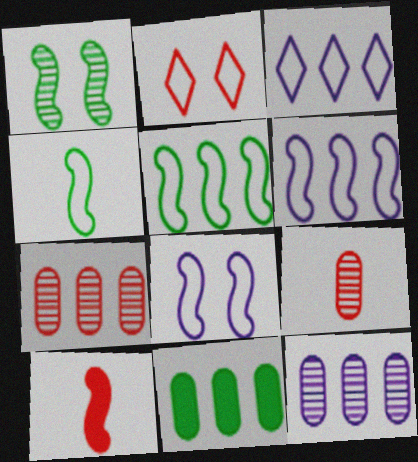[[1, 6, 10], 
[2, 7, 10]]